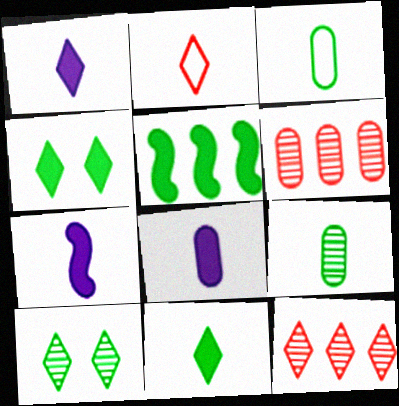[[1, 7, 8], 
[2, 7, 9], 
[3, 5, 10]]